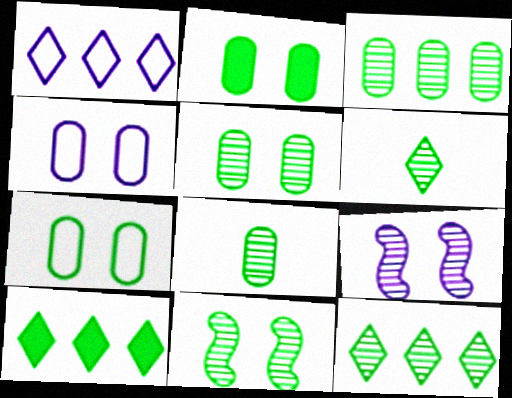[[2, 5, 7], 
[3, 5, 8], 
[3, 6, 11], 
[8, 11, 12]]